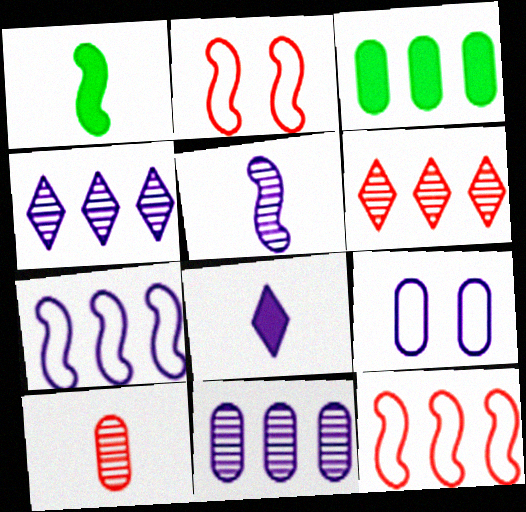[[1, 6, 9], 
[3, 4, 12], 
[3, 6, 7], 
[3, 9, 10]]